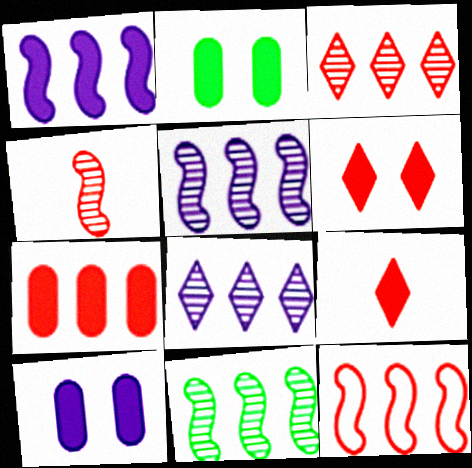[[1, 2, 9], 
[1, 11, 12], 
[3, 7, 12]]